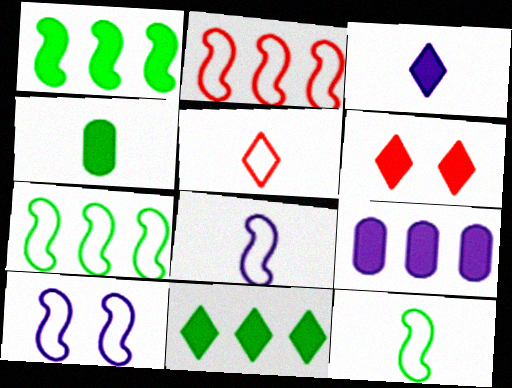[[2, 10, 12], 
[3, 6, 11]]